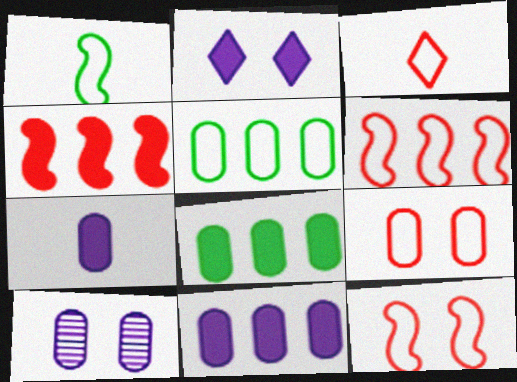[[3, 6, 9]]